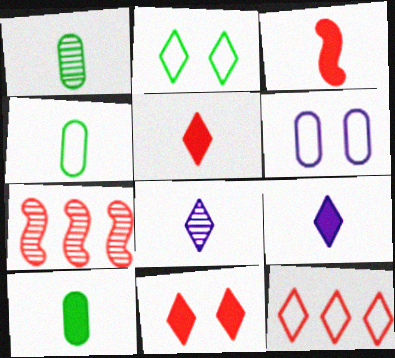[[1, 4, 10], 
[3, 4, 8], 
[3, 9, 10]]